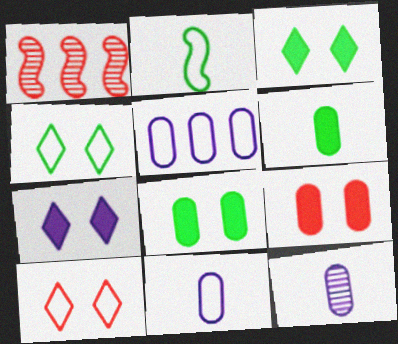[[1, 3, 11], 
[2, 5, 10]]